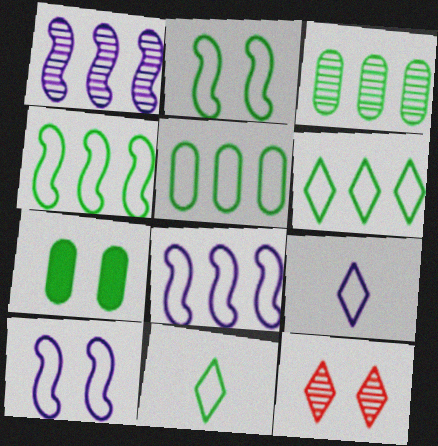[[2, 5, 11], 
[4, 5, 6], 
[7, 10, 12]]